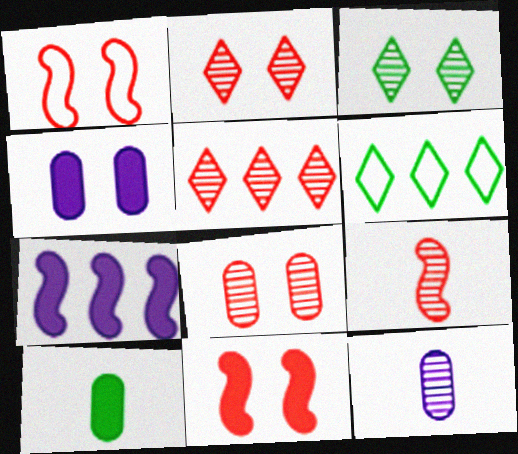[[1, 3, 4], 
[4, 6, 9], 
[5, 8, 9], 
[6, 11, 12]]